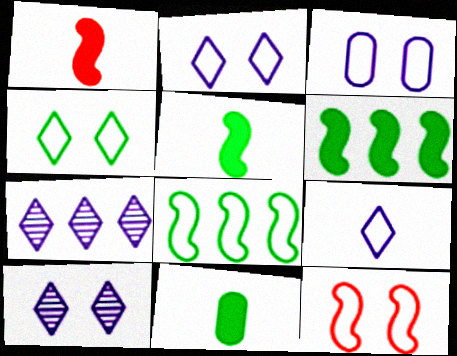[[3, 4, 12], 
[7, 11, 12]]